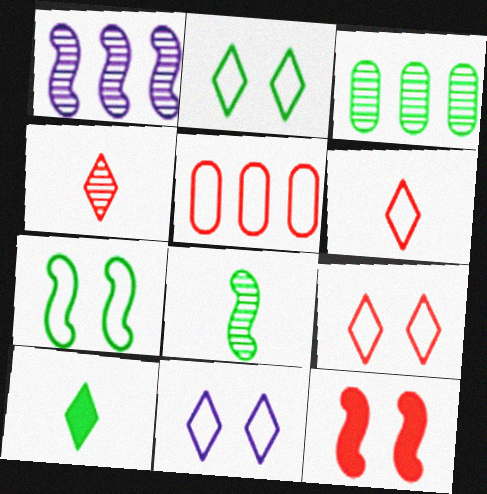[[2, 9, 11], 
[3, 7, 10], 
[4, 5, 12]]